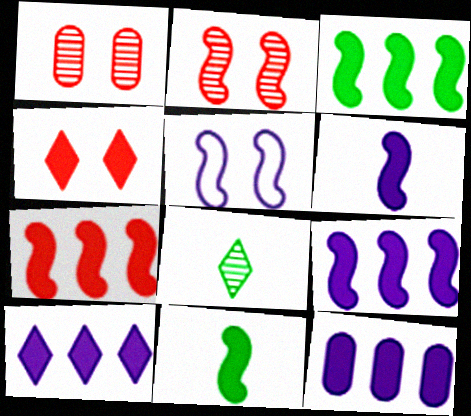[[3, 7, 9], 
[4, 11, 12], 
[9, 10, 12]]